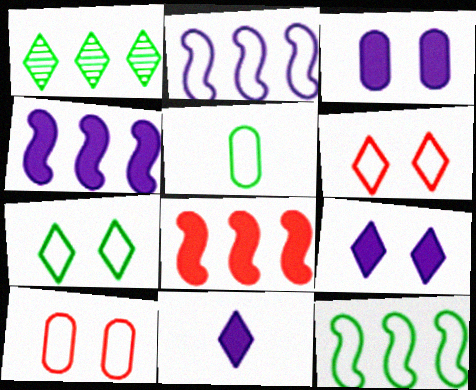[[1, 6, 11], 
[2, 5, 6], 
[3, 4, 11], 
[5, 7, 12]]